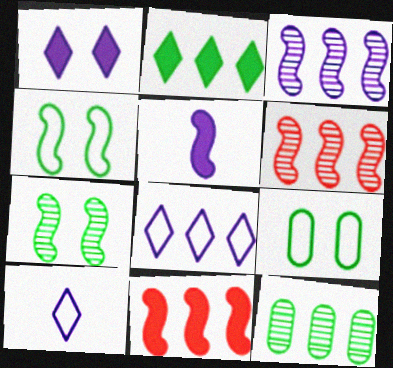[[4, 5, 6], 
[8, 11, 12]]